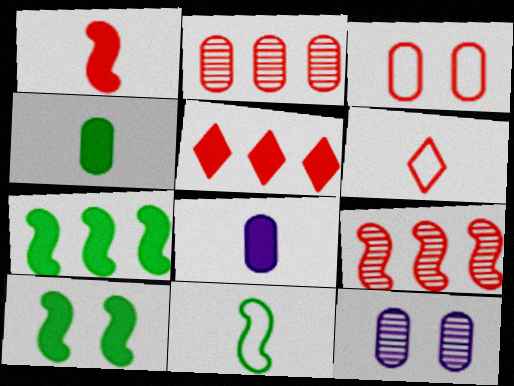[[5, 8, 10], 
[5, 11, 12], 
[6, 7, 12]]